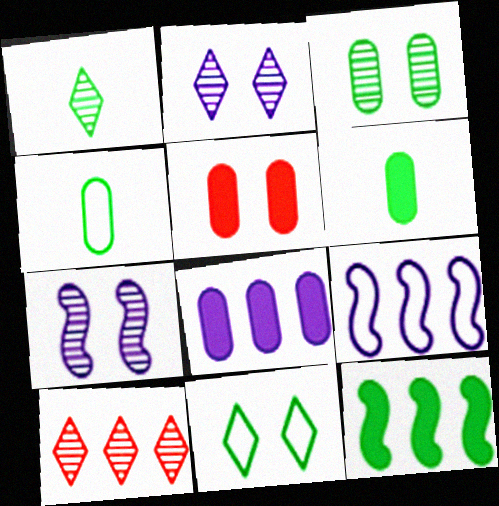[[1, 2, 10], 
[1, 5, 9], 
[5, 6, 8], 
[5, 7, 11]]